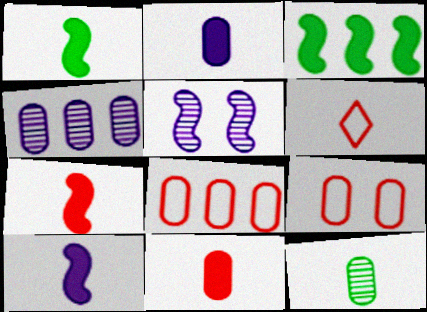[[1, 7, 10], 
[6, 10, 12]]